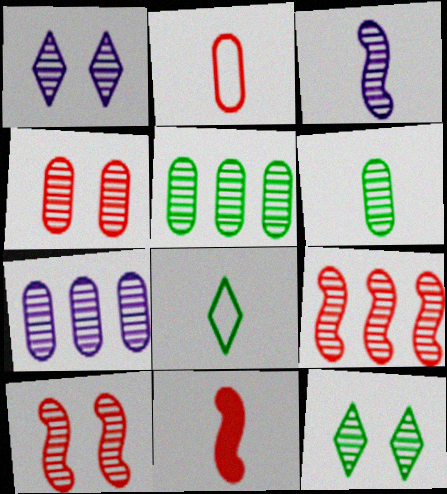[[1, 3, 7], 
[1, 6, 9], 
[4, 6, 7]]